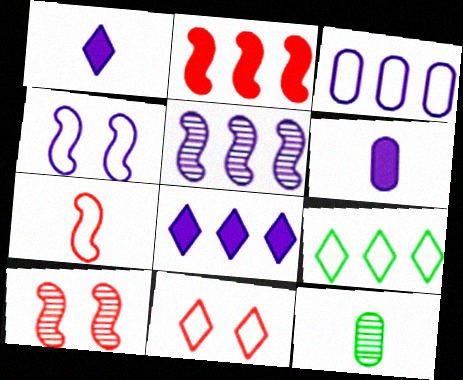[[1, 7, 12], 
[2, 7, 10], 
[3, 5, 8], 
[6, 9, 10]]